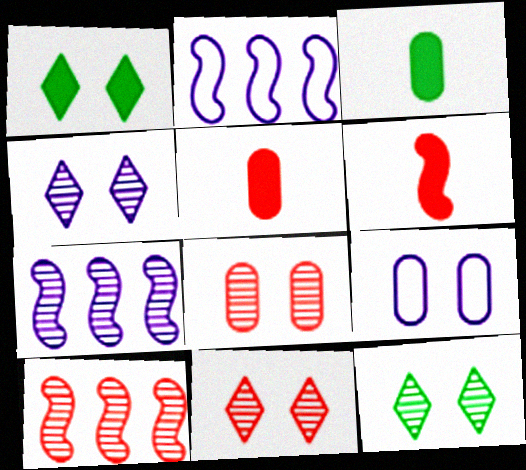[[2, 3, 11], 
[2, 5, 12], 
[4, 11, 12]]